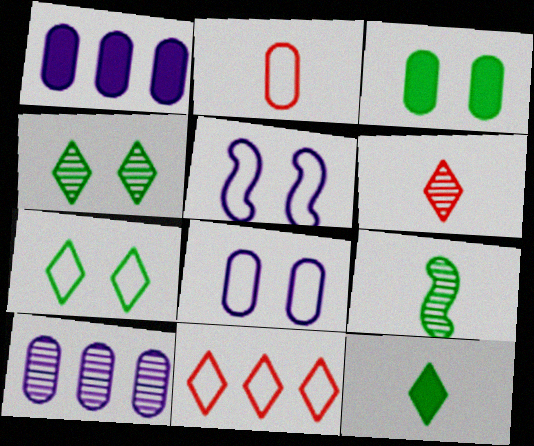[[2, 3, 10]]